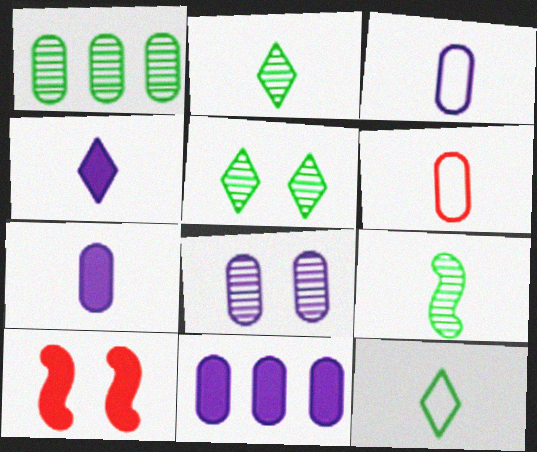[[1, 5, 9], 
[3, 8, 11], 
[4, 6, 9]]